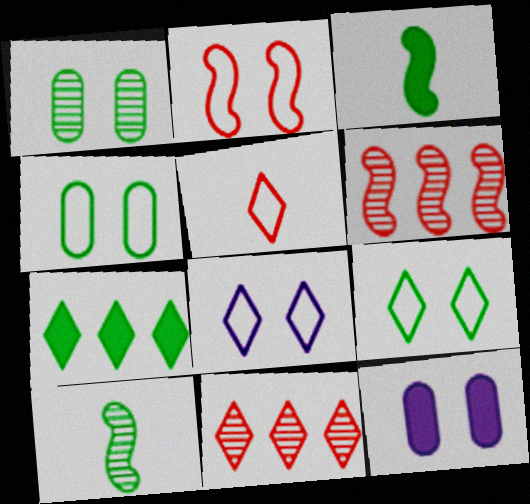[[2, 4, 8], 
[4, 7, 10]]